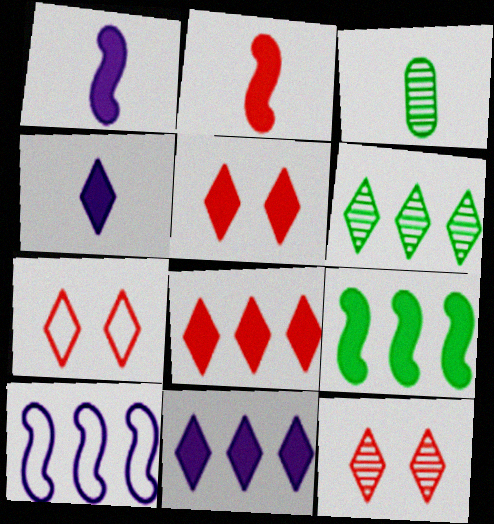[[3, 5, 10], 
[4, 6, 7], 
[5, 7, 12]]